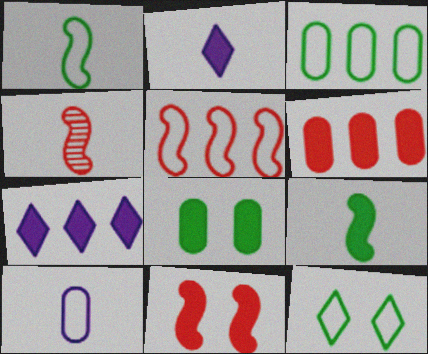[[1, 3, 12], 
[4, 5, 11], 
[5, 10, 12]]